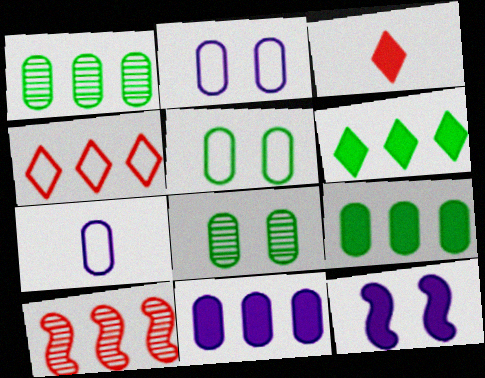[[3, 9, 12]]